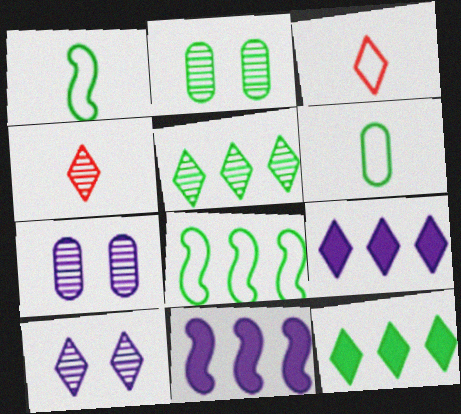[[1, 2, 12], 
[2, 3, 11], 
[3, 10, 12], 
[4, 5, 10]]